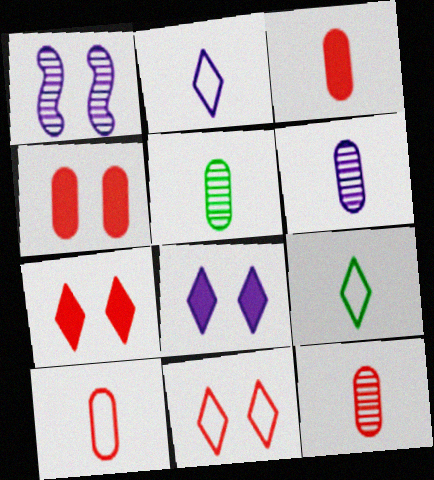[[3, 10, 12], 
[5, 6, 12]]